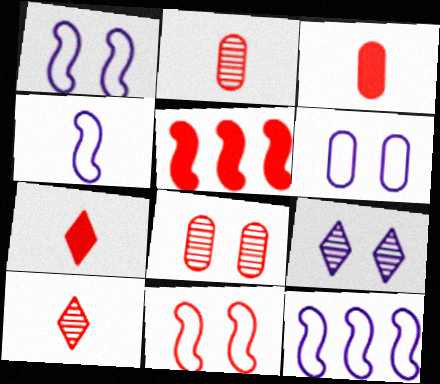[[1, 4, 12]]